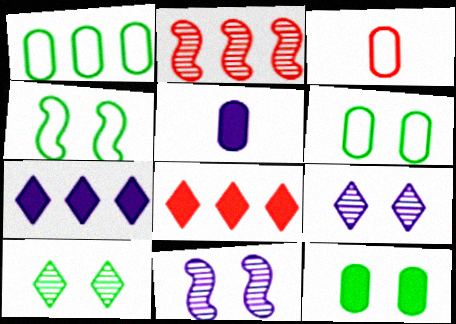[[1, 2, 7], 
[4, 10, 12]]